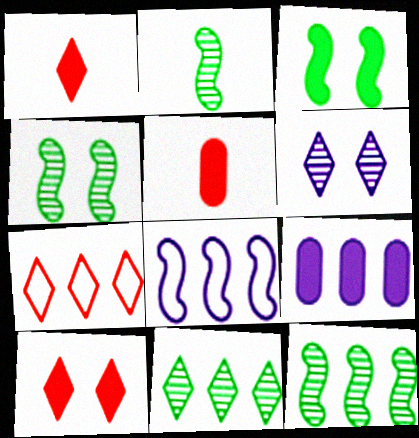[[1, 3, 9], 
[2, 4, 12], 
[7, 9, 12]]